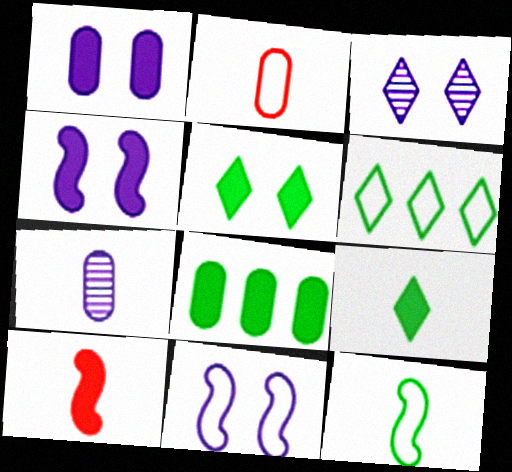[[1, 3, 11], 
[2, 6, 11]]